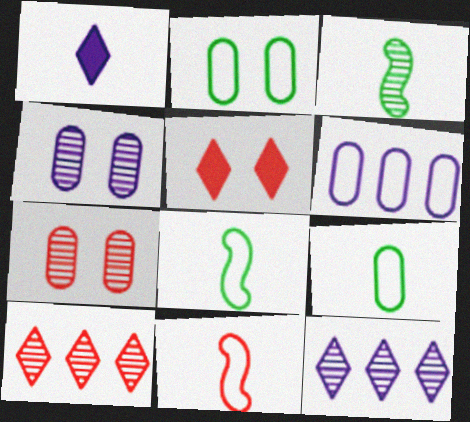[[3, 4, 10], 
[3, 5, 6], 
[3, 7, 12]]